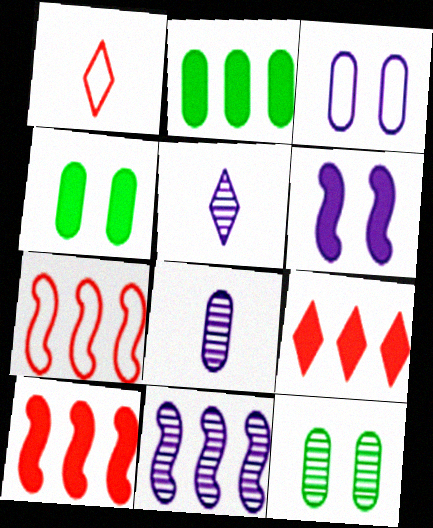[[1, 4, 11], 
[4, 5, 7]]